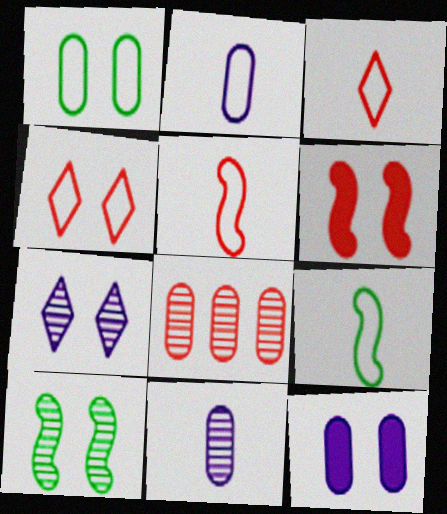[[1, 6, 7], 
[2, 3, 9], 
[3, 6, 8], 
[4, 10, 12]]